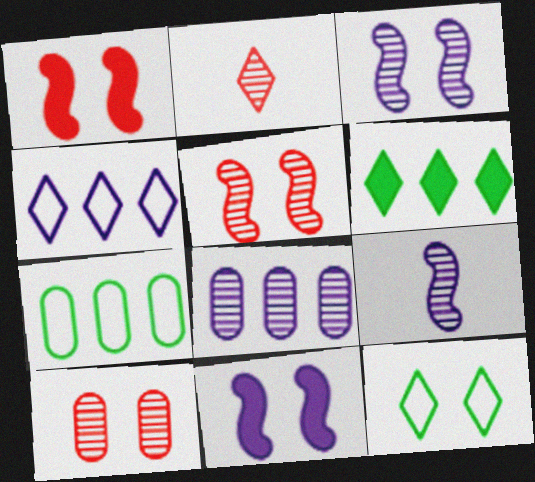[[2, 7, 11], 
[10, 11, 12]]